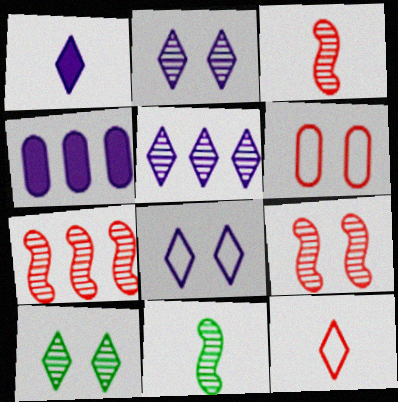[[1, 5, 8], 
[3, 7, 9]]